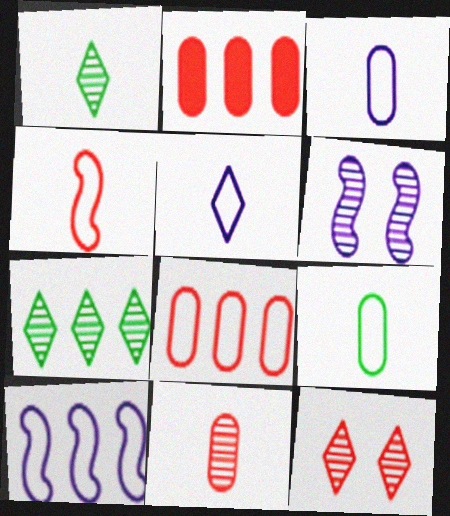[[2, 4, 12], 
[2, 7, 10], 
[4, 5, 9], 
[6, 7, 11]]